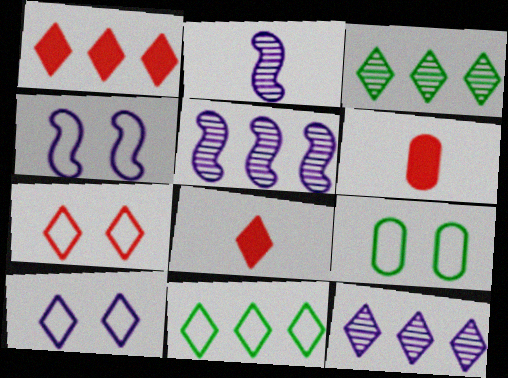[[1, 2, 9], 
[1, 11, 12], 
[3, 4, 6], 
[3, 8, 10], 
[4, 7, 9], 
[5, 8, 9]]